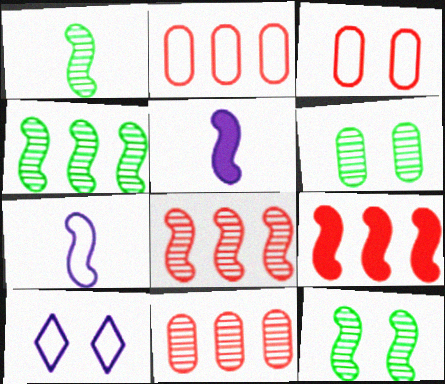[[1, 4, 12], 
[7, 9, 12]]